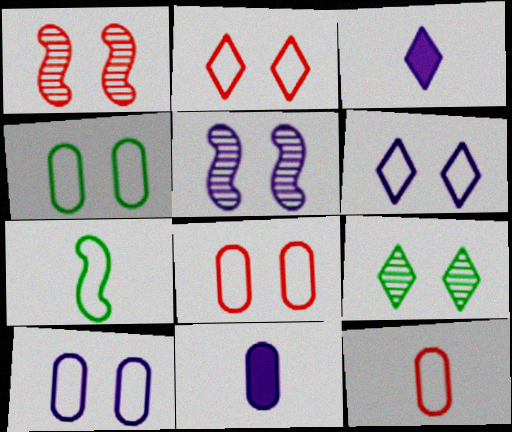[[4, 8, 10]]